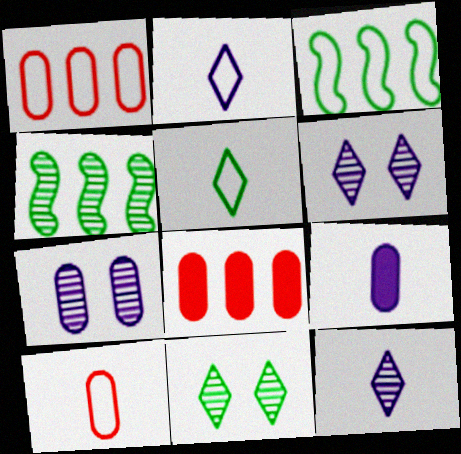[]